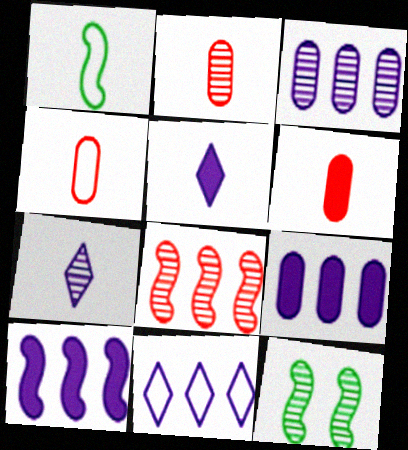[[1, 2, 5], 
[1, 6, 7], 
[2, 4, 6], 
[3, 10, 11], 
[6, 11, 12]]